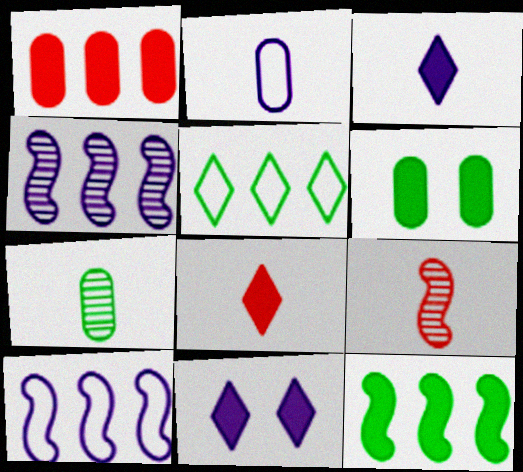[[1, 4, 5], 
[2, 4, 11]]